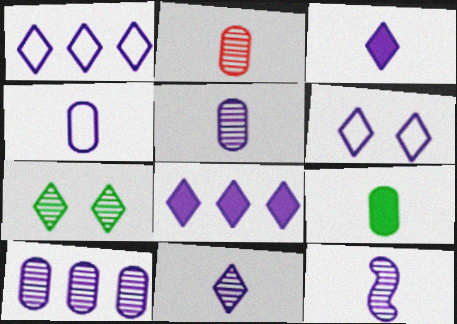[[2, 4, 9], 
[3, 4, 12], 
[5, 11, 12], 
[6, 8, 11]]